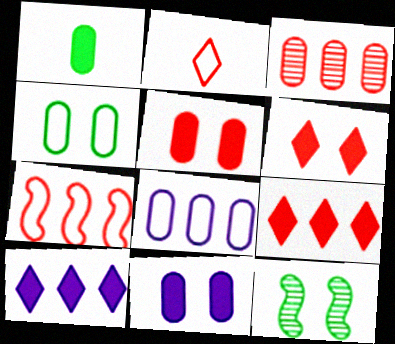[[3, 7, 9]]